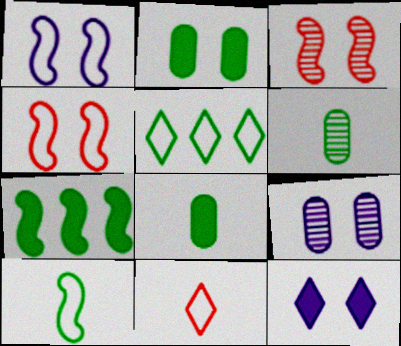[[1, 9, 12], 
[7, 9, 11]]